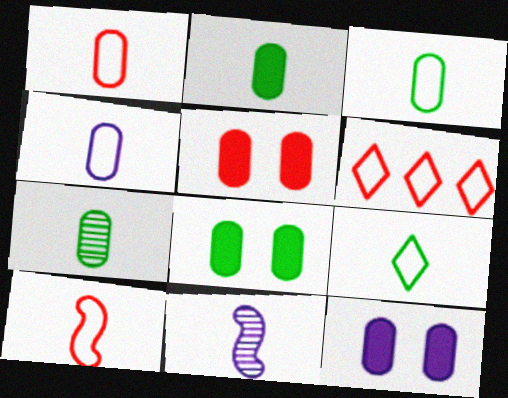[[1, 3, 4], 
[2, 3, 7], 
[4, 9, 10], 
[5, 8, 12], 
[6, 8, 11]]